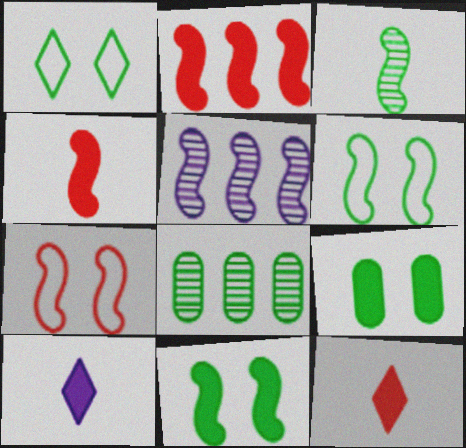[[2, 9, 10], 
[4, 5, 6], 
[7, 8, 10]]